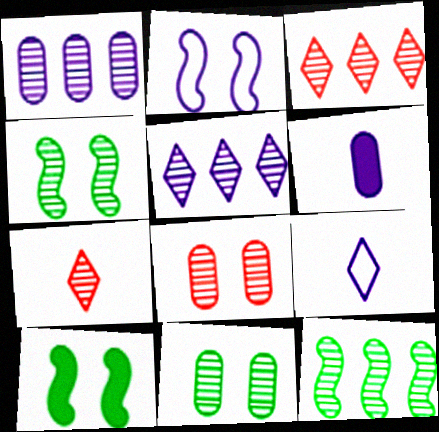[[1, 3, 12], 
[1, 4, 7], 
[2, 5, 6]]